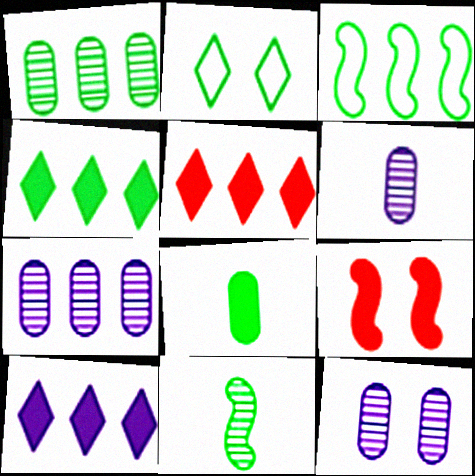[[1, 3, 4], 
[2, 9, 12], 
[3, 5, 7], 
[4, 5, 10], 
[6, 7, 12], 
[8, 9, 10]]